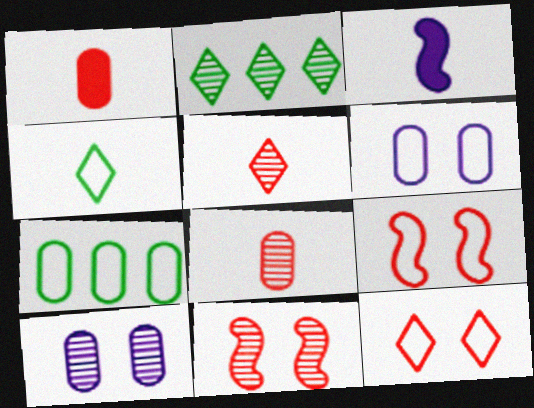[[1, 7, 10], 
[3, 4, 8]]